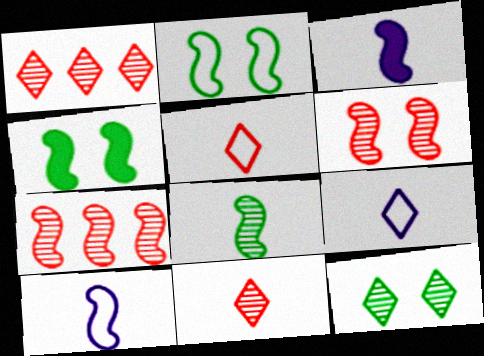[[2, 3, 7], 
[4, 7, 10]]